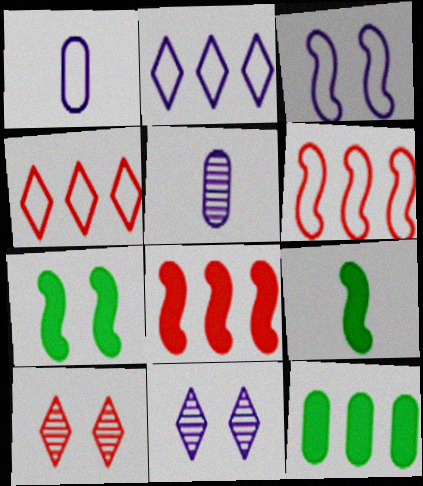[[1, 2, 3], 
[4, 5, 7]]